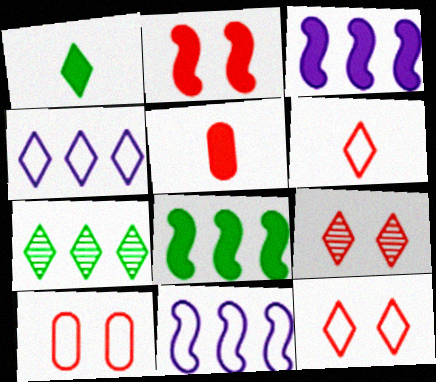[[1, 4, 9], 
[2, 9, 10]]